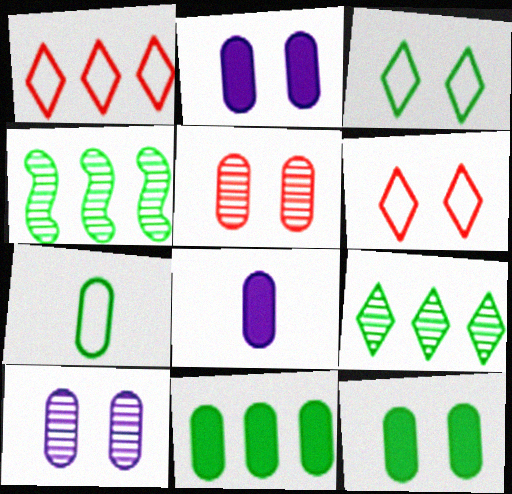[[4, 6, 8]]